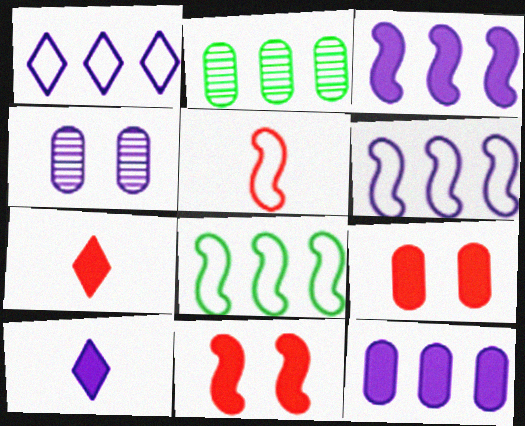[[4, 6, 10], 
[4, 7, 8]]